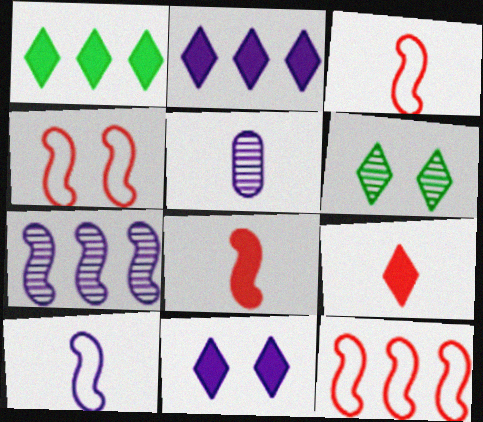[[1, 4, 5], 
[1, 9, 11], 
[3, 4, 12]]